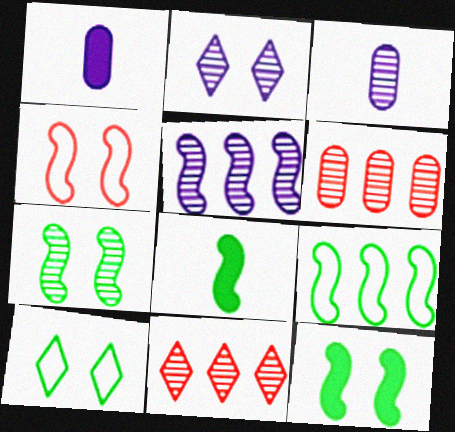[[2, 3, 5], 
[3, 7, 11], 
[4, 5, 8], 
[7, 8, 9]]